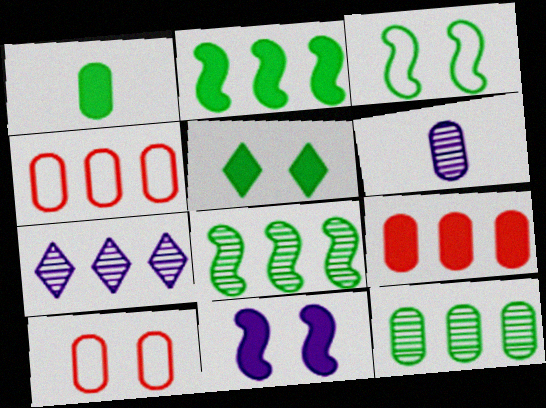[[1, 2, 5], 
[2, 4, 7]]